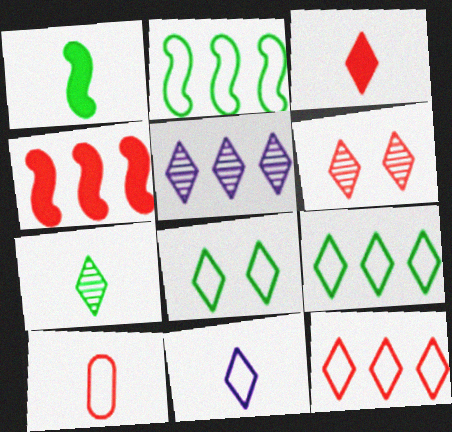[[3, 5, 8], 
[3, 6, 12], 
[3, 7, 11], 
[4, 6, 10], 
[5, 6, 7], 
[8, 11, 12]]